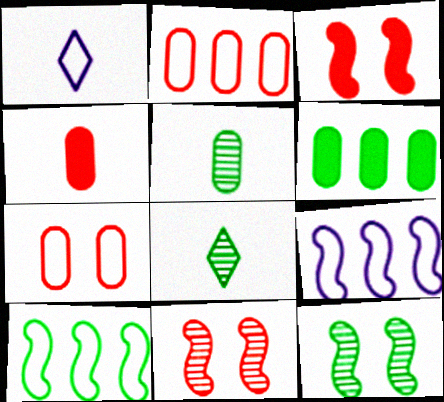[[1, 6, 11], 
[1, 7, 10]]